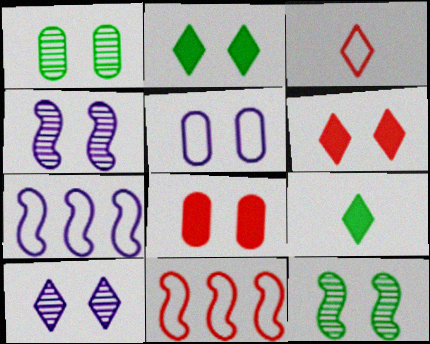[[1, 5, 8], 
[5, 6, 12]]